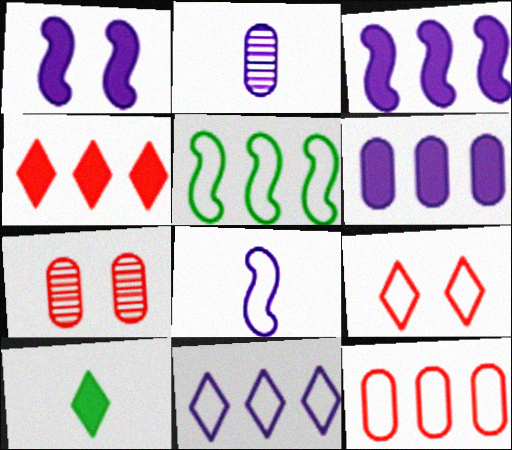[[1, 2, 11], 
[5, 11, 12]]